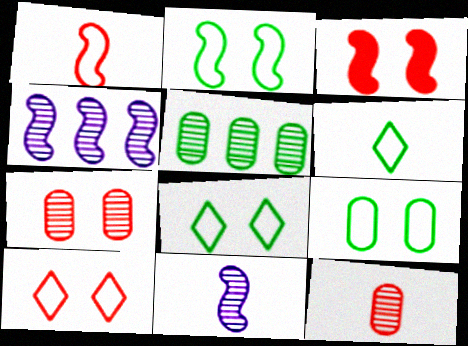[[2, 8, 9], 
[3, 7, 10]]